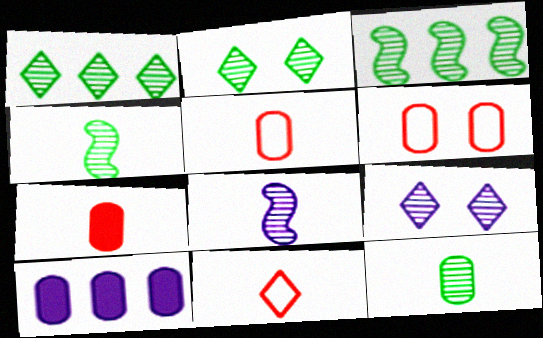[[2, 3, 12], 
[6, 10, 12]]